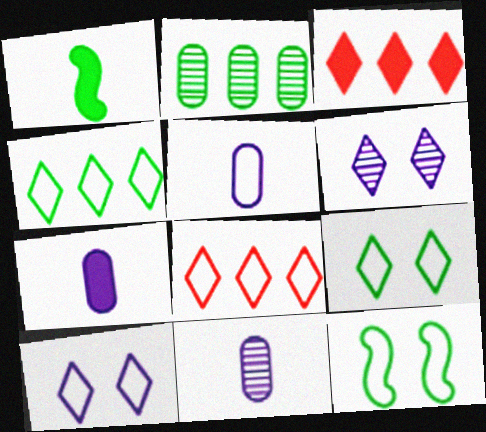[[1, 2, 9], 
[3, 11, 12], 
[5, 7, 11], 
[5, 8, 12]]